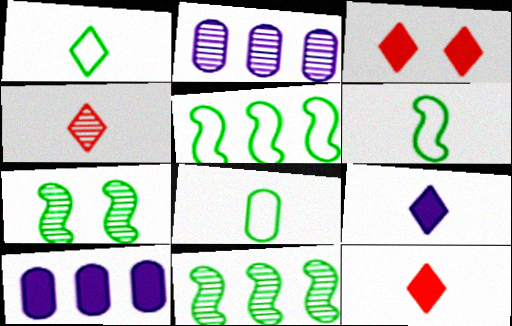[[1, 4, 9], 
[1, 6, 8], 
[2, 3, 6], 
[2, 4, 7]]